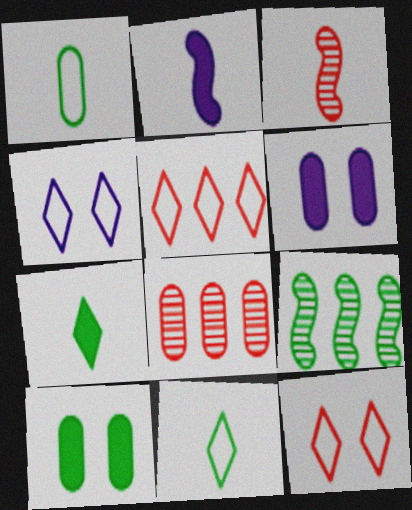[[1, 6, 8], 
[4, 5, 11], 
[9, 10, 11]]